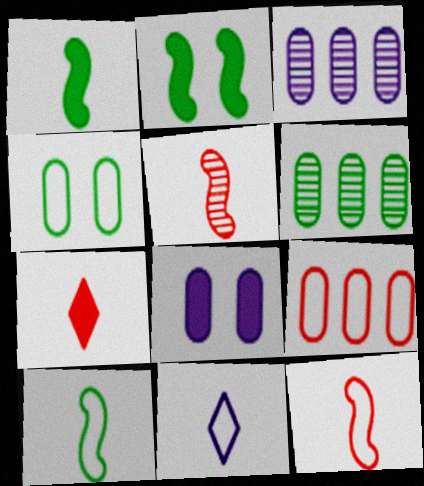[]